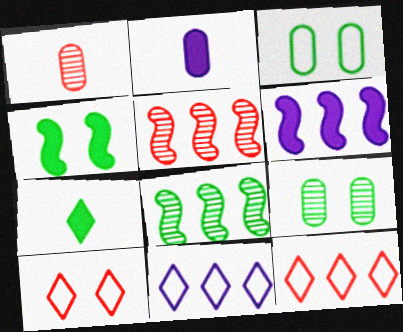[[1, 4, 11], 
[2, 8, 10], 
[3, 7, 8]]